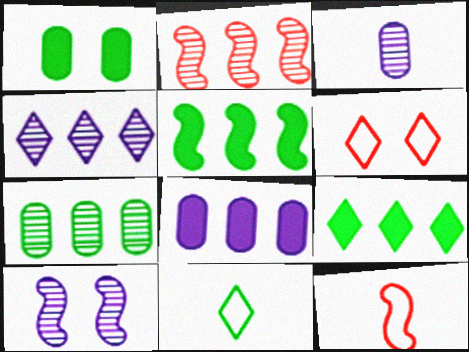[[1, 4, 12], 
[1, 6, 10], 
[2, 4, 7], 
[3, 4, 10], 
[3, 5, 6], 
[5, 10, 12]]